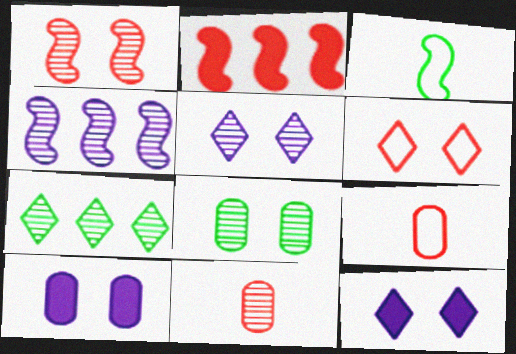[[1, 5, 8], 
[2, 6, 11]]